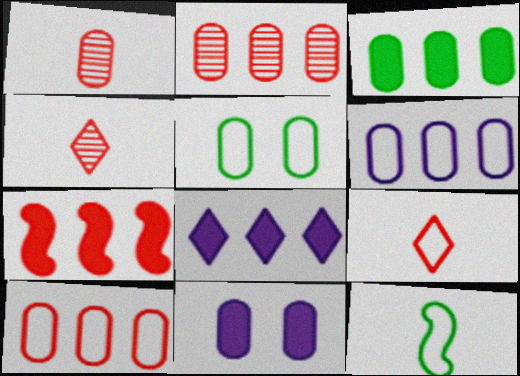[[2, 3, 6], 
[3, 7, 8]]